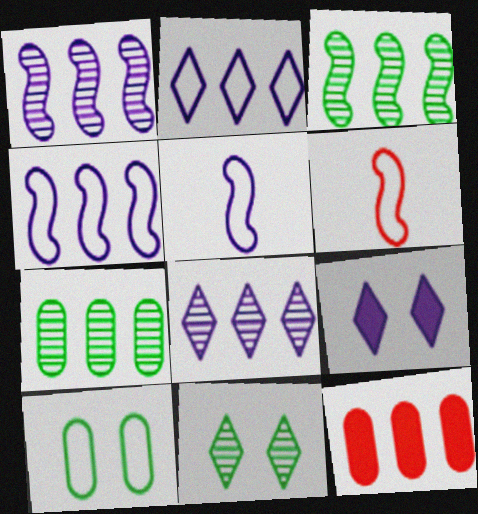[[2, 3, 12], 
[2, 6, 10], 
[5, 11, 12], 
[6, 7, 9]]